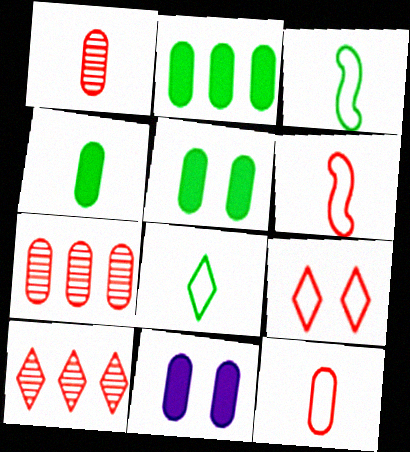[[2, 4, 5], 
[3, 10, 11]]